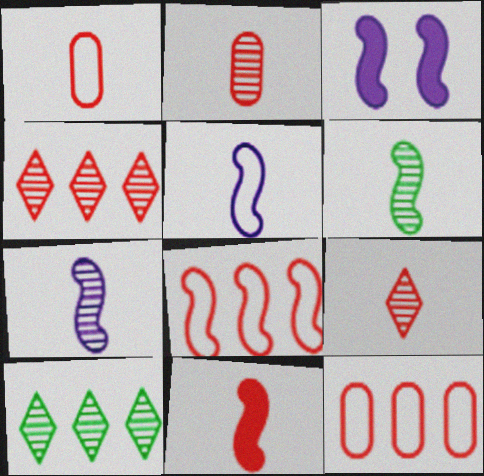[[1, 3, 10], 
[1, 9, 11], 
[3, 6, 8], 
[5, 6, 11]]